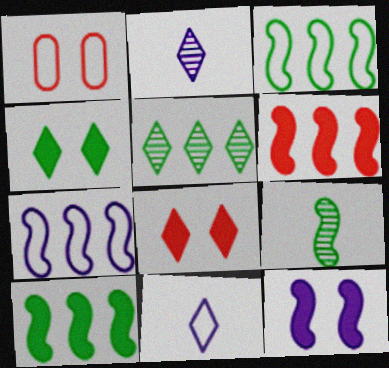[[1, 2, 10], 
[1, 3, 11], 
[5, 8, 11]]